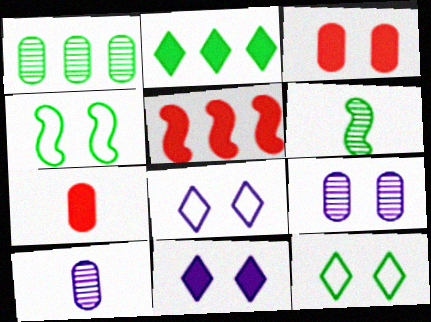[[5, 10, 12]]